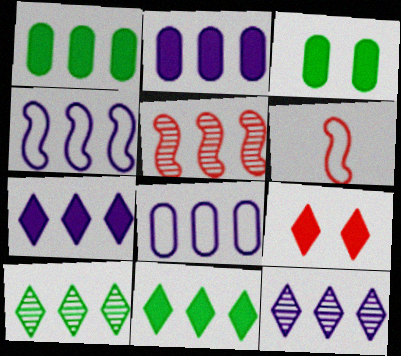[[2, 4, 12], 
[3, 6, 12], 
[5, 8, 11]]